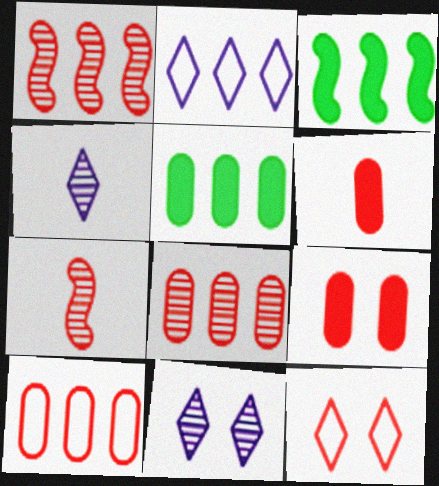[[1, 2, 5], 
[1, 6, 12], 
[2, 3, 8]]